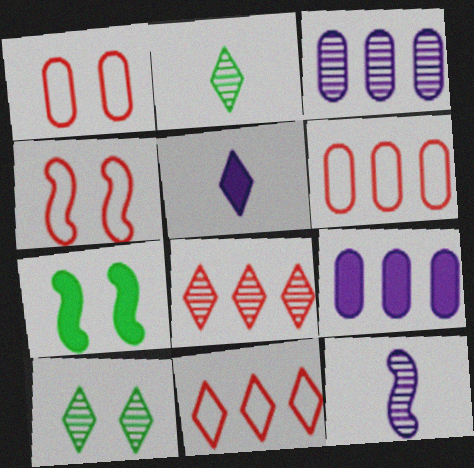[[2, 4, 9], 
[5, 10, 11]]